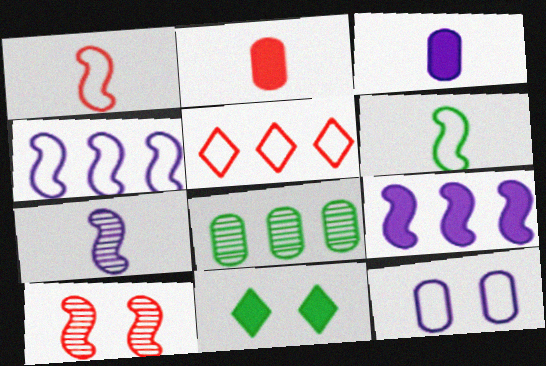[[2, 5, 10], 
[2, 8, 12], 
[2, 9, 11], 
[5, 6, 12], 
[5, 8, 9], 
[6, 8, 11], 
[6, 9, 10], 
[10, 11, 12]]